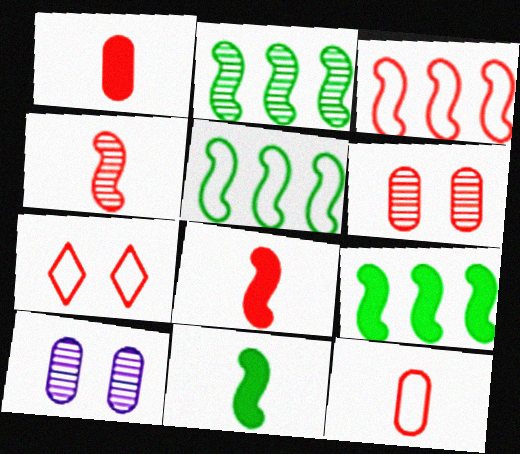[[2, 5, 9], 
[3, 7, 12]]